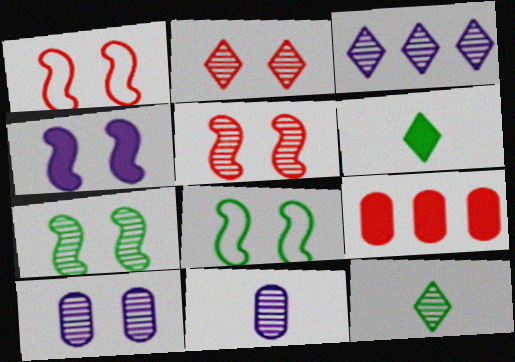[[1, 4, 7], 
[2, 3, 12], 
[2, 7, 10], 
[4, 5, 8], 
[4, 6, 9]]